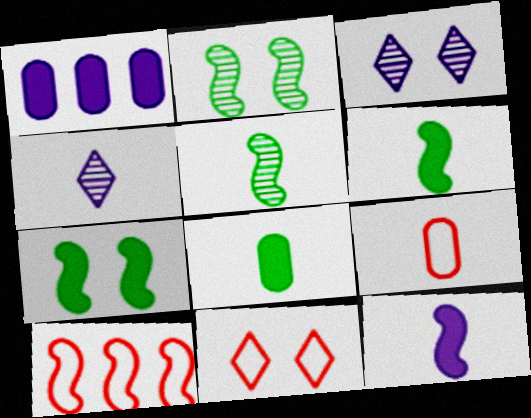[[1, 5, 11], 
[2, 10, 12], 
[3, 8, 10], 
[4, 6, 9], 
[9, 10, 11]]